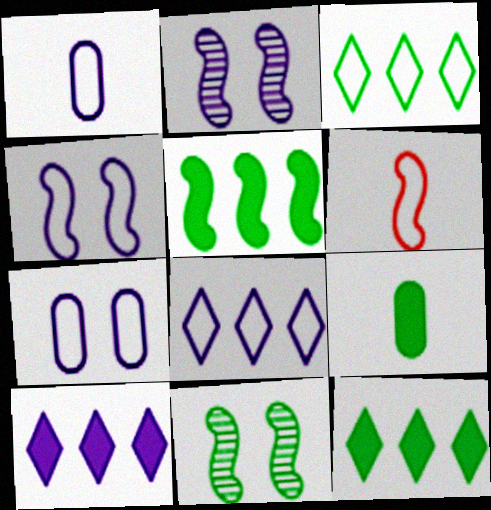[[1, 2, 10], 
[1, 4, 8], 
[2, 5, 6], 
[3, 6, 7], 
[3, 9, 11]]